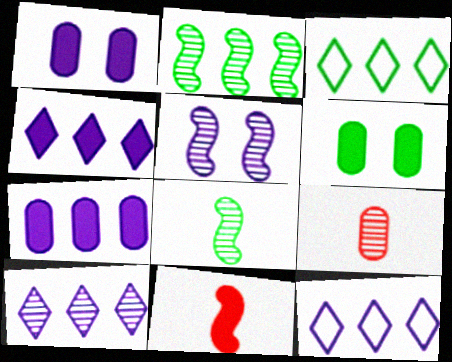[[3, 6, 8], 
[4, 6, 11], 
[4, 10, 12]]